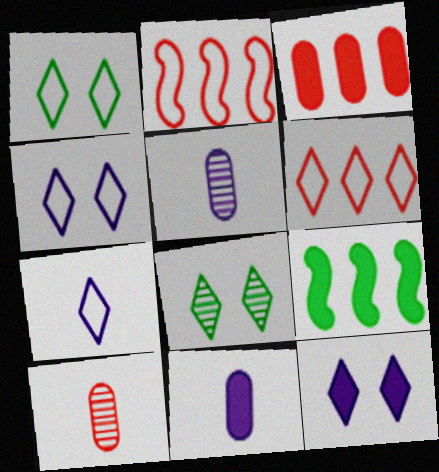[[1, 6, 7], 
[2, 8, 11], 
[4, 9, 10]]